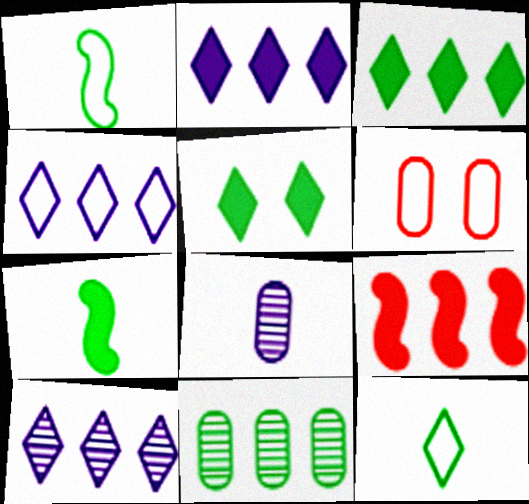[[1, 4, 6], 
[1, 5, 11], 
[2, 4, 10], 
[4, 9, 11], 
[6, 7, 10]]